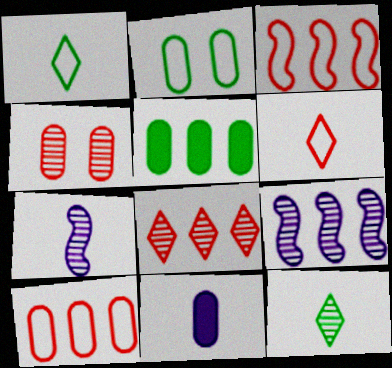[[4, 9, 12]]